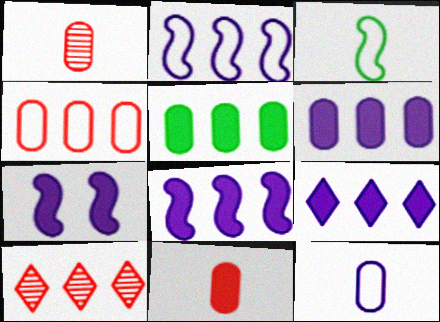[[2, 5, 10], 
[6, 8, 9]]